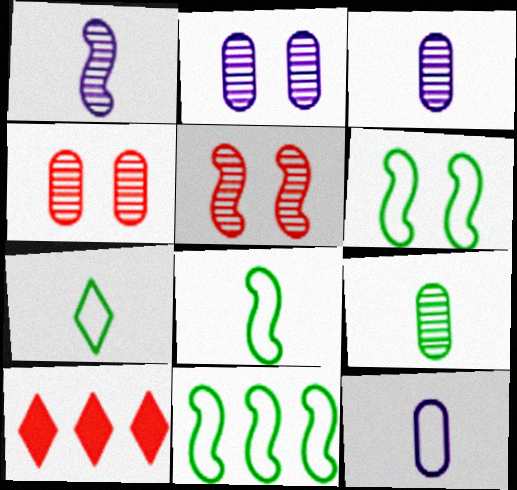[[2, 8, 10], 
[3, 6, 10], 
[6, 8, 11]]